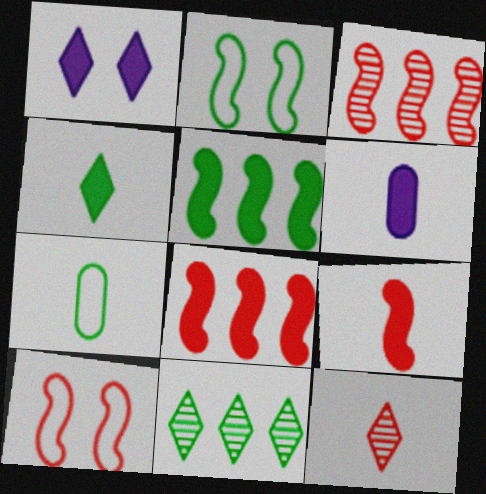[[1, 3, 7], 
[3, 9, 10], 
[4, 6, 9], 
[6, 10, 11]]